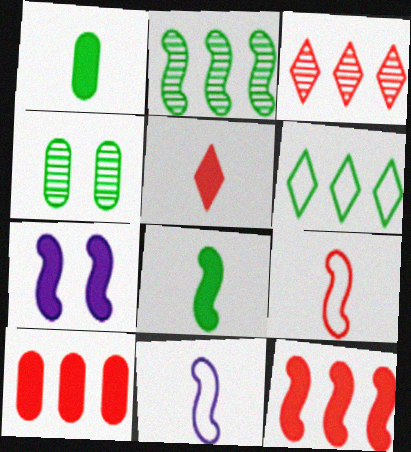[[2, 7, 9], 
[4, 6, 8], 
[7, 8, 12]]